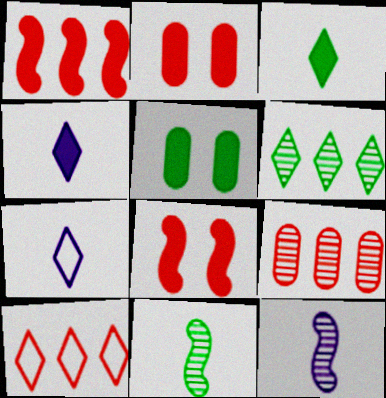[[1, 4, 5], 
[1, 9, 10], 
[5, 10, 12]]